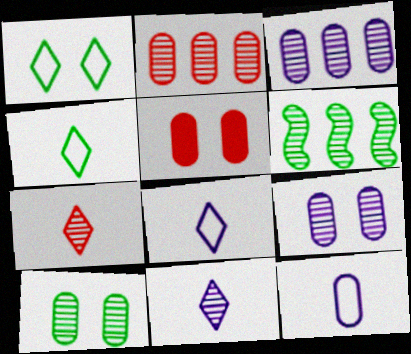[[5, 6, 8], 
[6, 7, 9]]